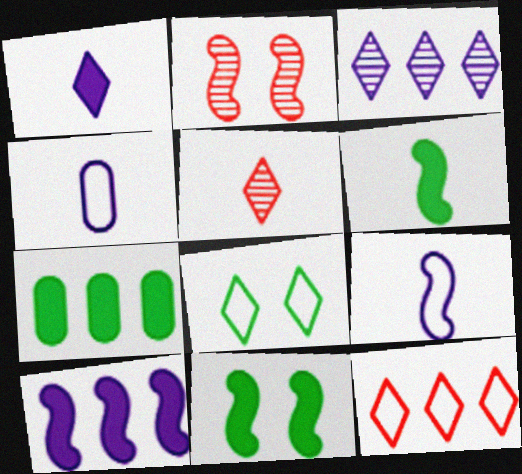[[4, 5, 6]]